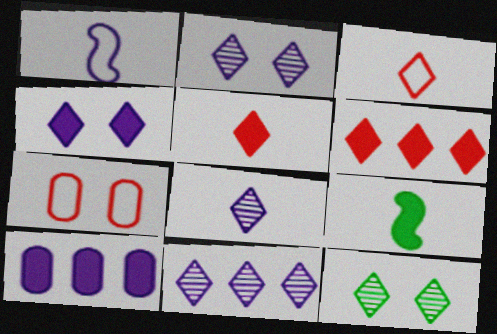[[1, 2, 10], 
[2, 8, 11], 
[7, 9, 11]]